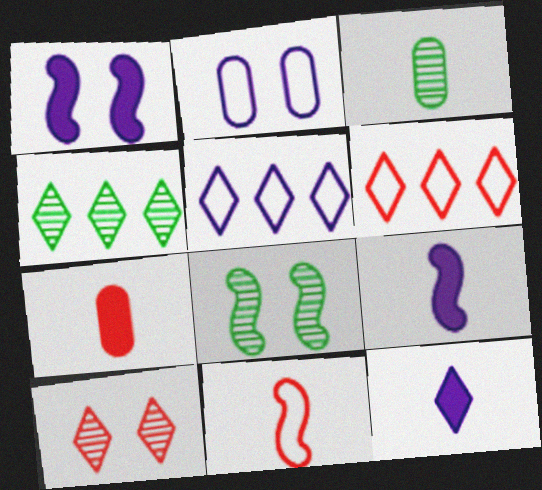[[1, 3, 6], 
[3, 4, 8], 
[3, 11, 12], 
[5, 7, 8]]